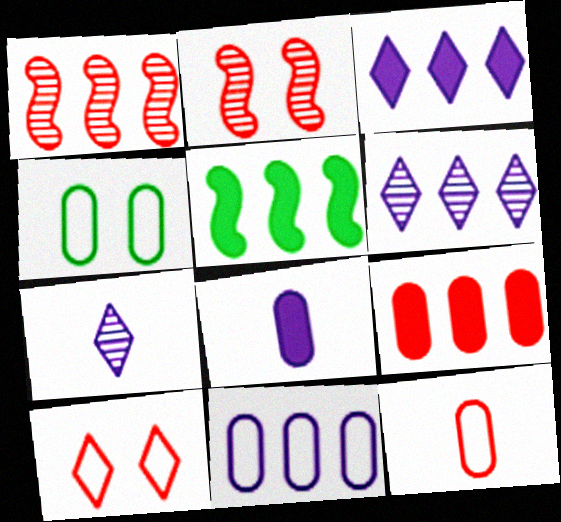[[3, 5, 9], 
[4, 11, 12]]